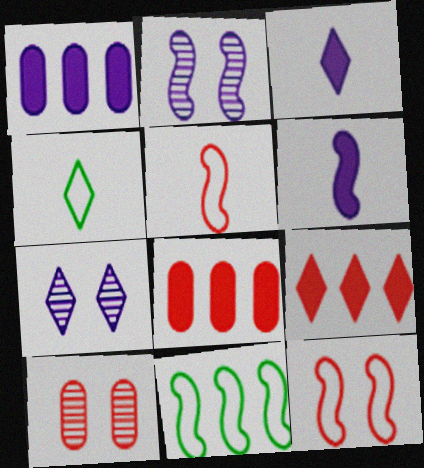[[2, 4, 8], 
[3, 10, 11], 
[4, 7, 9], 
[5, 9, 10]]